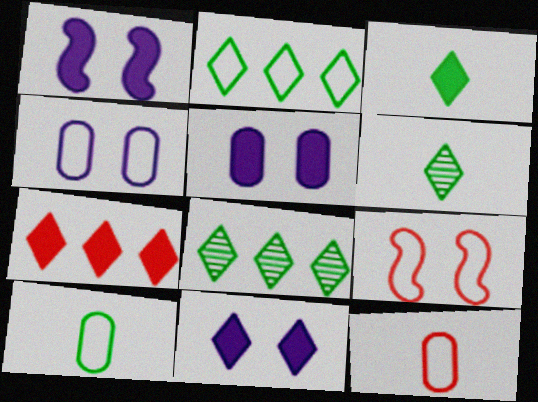[[1, 5, 11], 
[1, 8, 12], 
[3, 7, 11]]